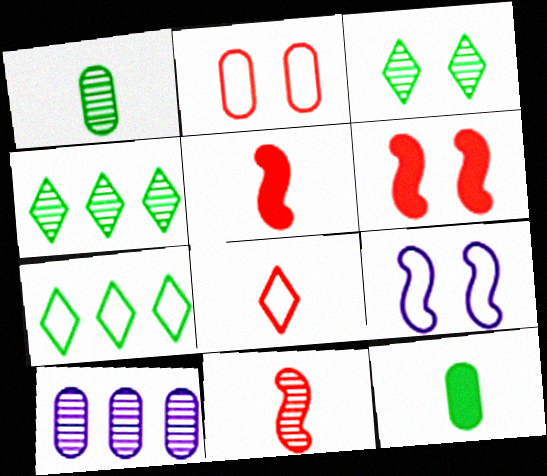[[2, 10, 12], 
[3, 10, 11]]